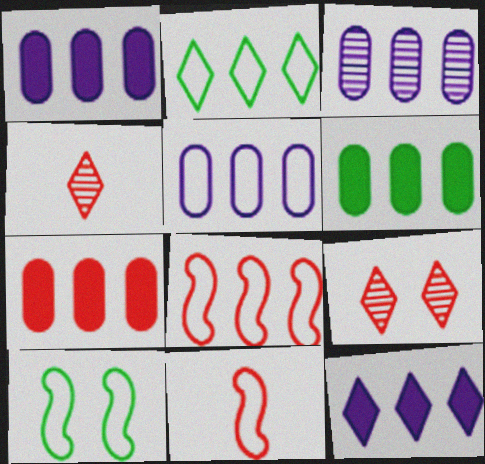[[1, 3, 5], 
[1, 4, 10], 
[1, 6, 7], 
[2, 5, 8], 
[7, 9, 11]]